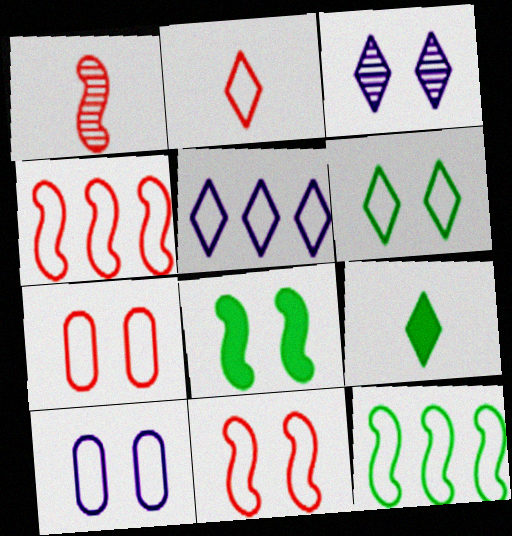[[2, 4, 7], 
[2, 5, 6], 
[2, 10, 12], 
[3, 7, 8], 
[6, 10, 11]]